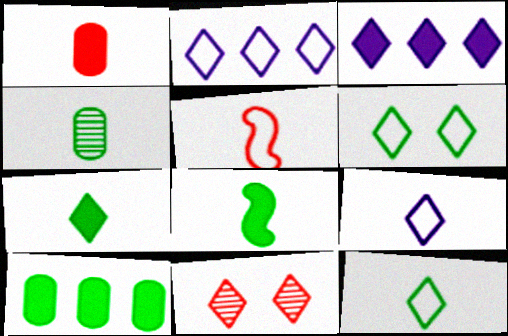[[2, 7, 11], 
[3, 11, 12], 
[4, 8, 12]]